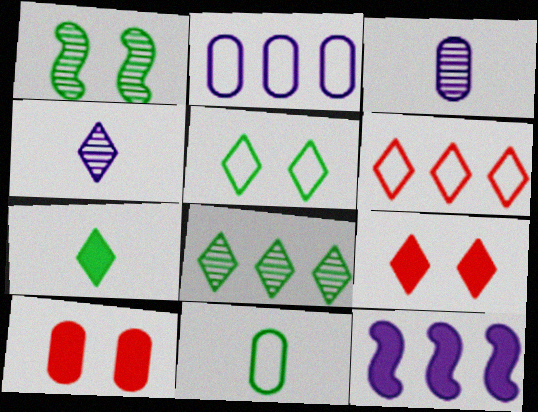[[5, 7, 8], 
[7, 10, 12]]